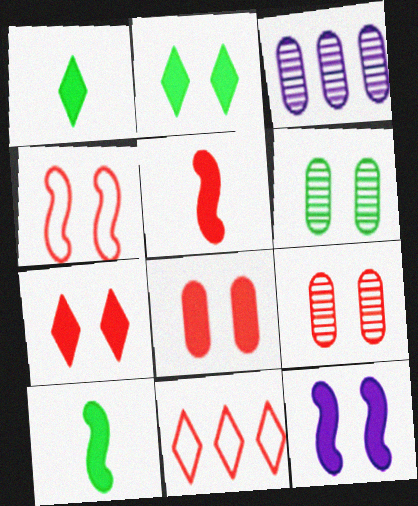[[1, 3, 4], 
[2, 8, 12], 
[4, 7, 9], 
[5, 9, 11]]